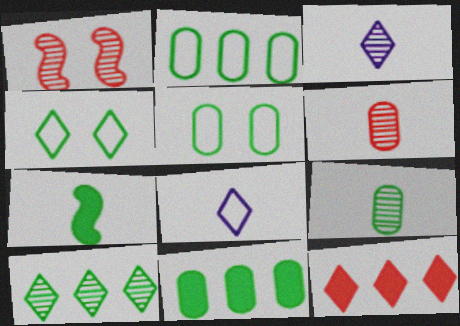[[1, 8, 11], 
[3, 4, 12], 
[5, 7, 10], 
[5, 9, 11], 
[6, 7, 8]]